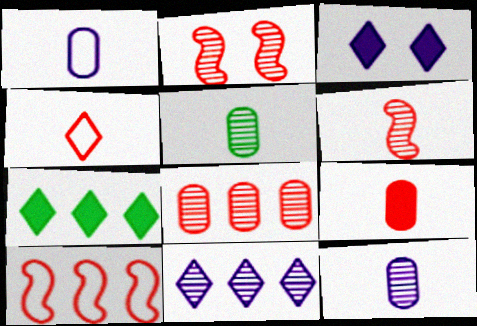[[1, 2, 7], 
[1, 5, 9], 
[2, 5, 11], 
[3, 5, 10], 
[4, 6, 9]]